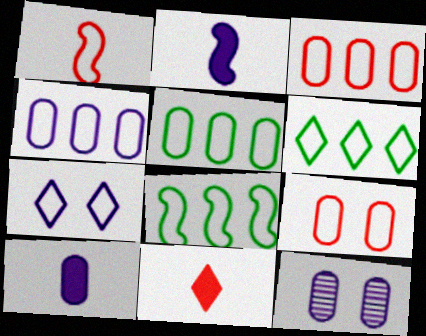[[1, 5, 7], 
[3, 4, 5], 
[4, 10, 12], 
[5, 6, 8], 
[8, 11, 12]]